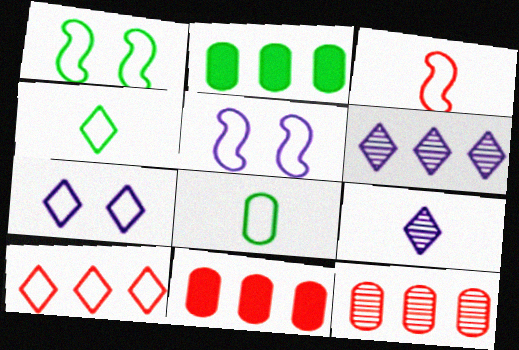[[1, 9, 11], 
[4, 7, 10], 
[5, 8, 10]]